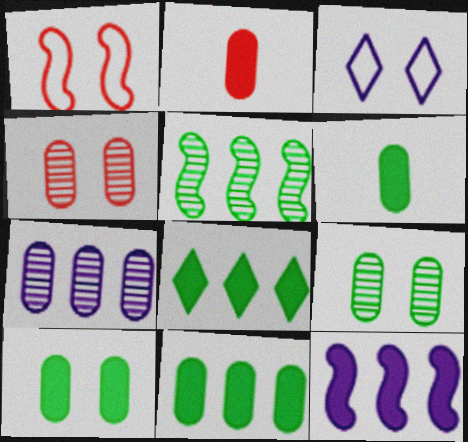[[2, 3, 5], 
[6, 10, 11]]